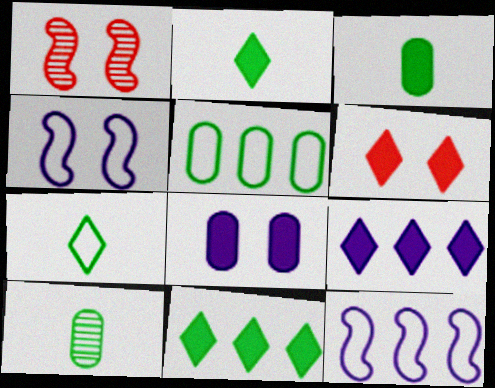[[2, 6, 9], 
[6, 10, 12]]